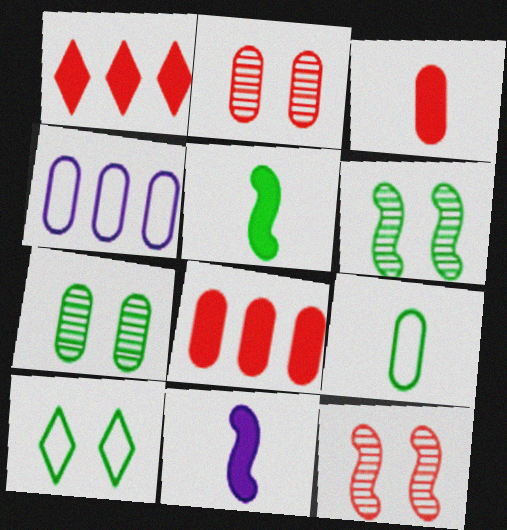[[3, 4, 7]]